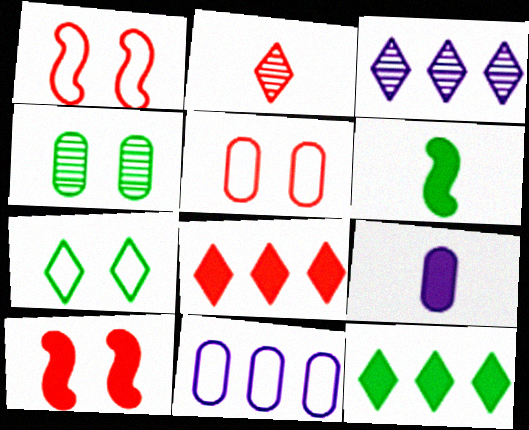[[3, 5, 6], 
[9, 10, 12]]